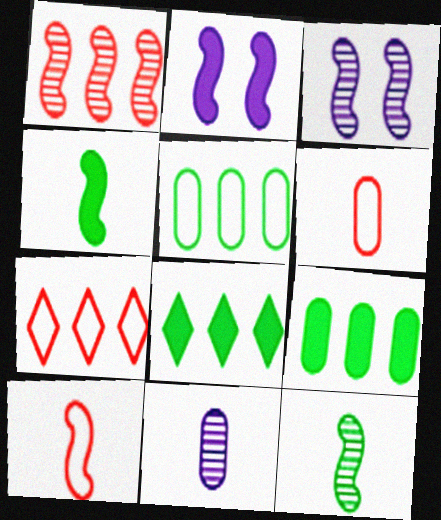[[1, 3, 12], 
[3, 6, 8]]